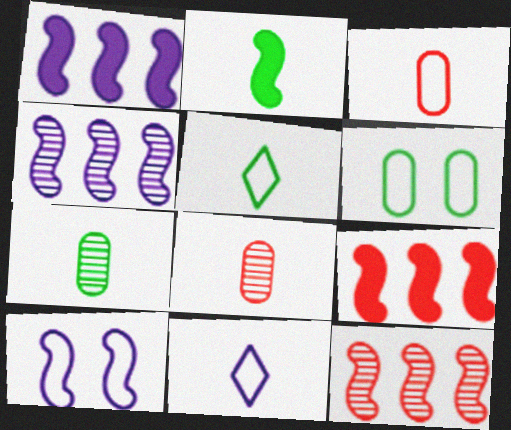[[2, 5, 7], 
[2, 8, 11], 
[2, 10, 12]]